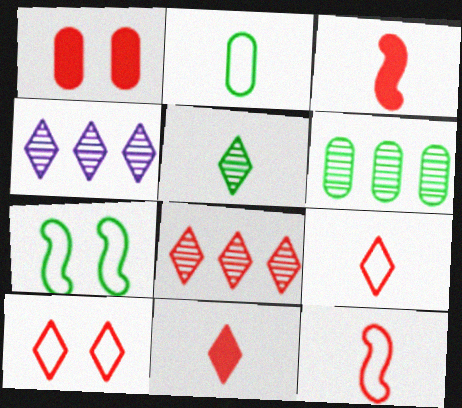[[1, 8, 12], 
[8, 10, 11]]